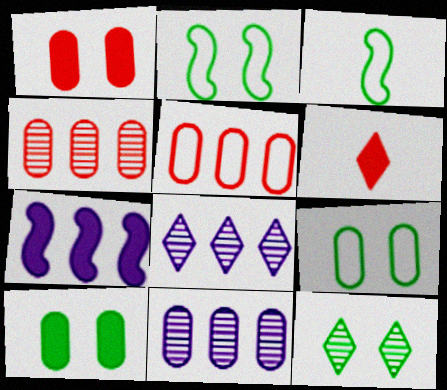[[1, 3, 8], 
[2, 6, 11], 
[2, 10, 12], 
[6, 7, 10]]